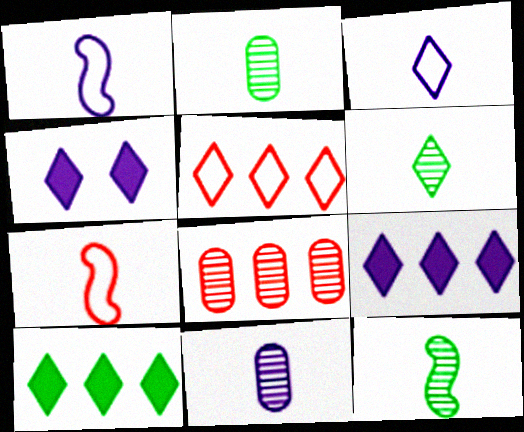[[2, 6, 12], 
[4, 5, 6]]